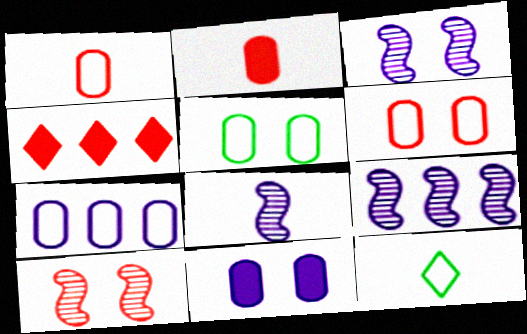[[1, 4, 10], 
[1, 5, 7], 
[2, 8, 12], 
[3, 8, 9], 
[4, 5, 8]]